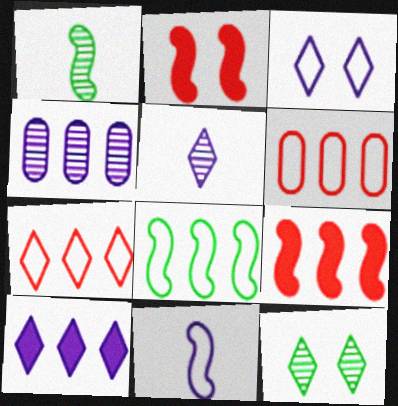[[3, 5, 10]]